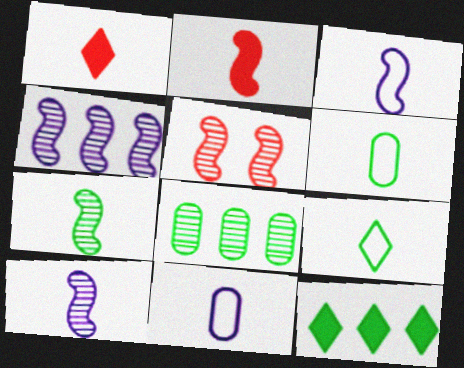[[1, 6, 10], 
[1, 7, 11], 
[2, 3, 7], 
[4, 5, 7], 
[5, 11, 12]]